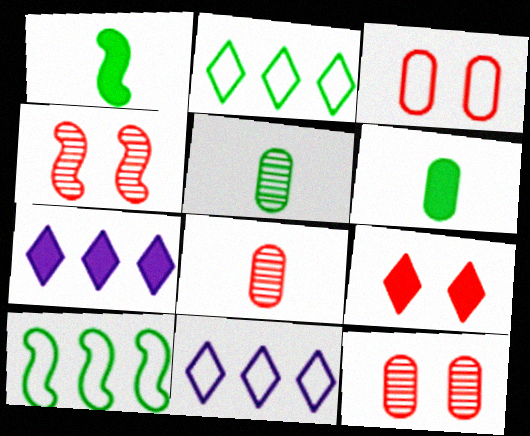[[1, 11, 12], 
[3, 4, 9], 
[4, 6, 11]]